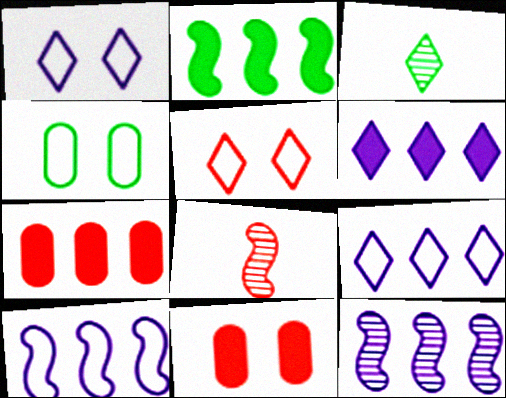[[2, 3, 4], 
[2, 6, 7], 
[3, 5, 6], 
[3, 10, 11], 
[4, 6, 8], 
[5, 7, 8]]